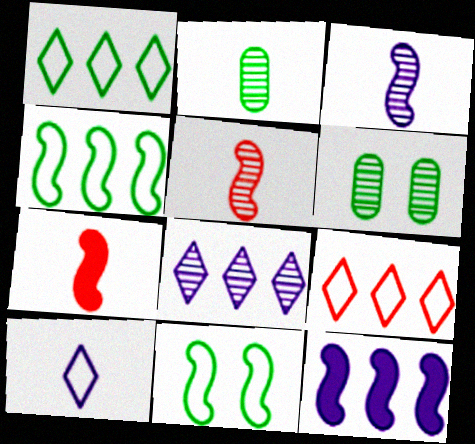[[2, 7, 10], 
[5, 6, 8], 
[5, 11, 12]]